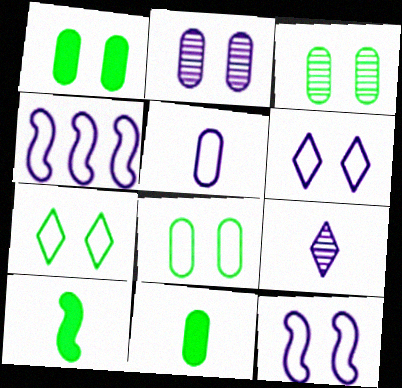[[1, 3, 8], 
[4, 5, 6]]